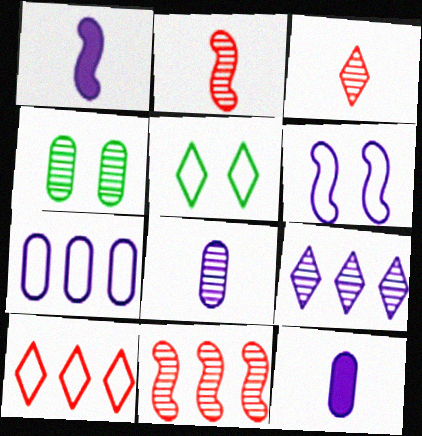[[1, 4, 10], 
[2, 4, 9], 
[5, 11, 12], 
[6, 9, 12]]